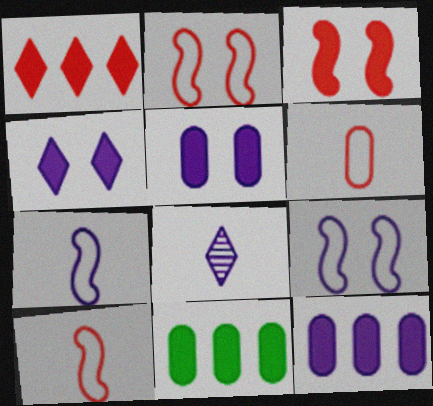[[2, 8, 11], 
[8, 9, 12]]